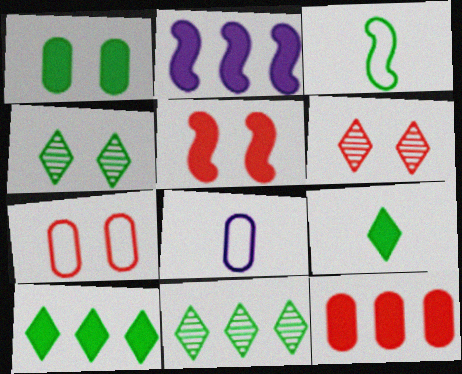[[1, 3, 11], 
[2, 10, 12], 
[5, 6, 7], 
[5, 8, 11]]